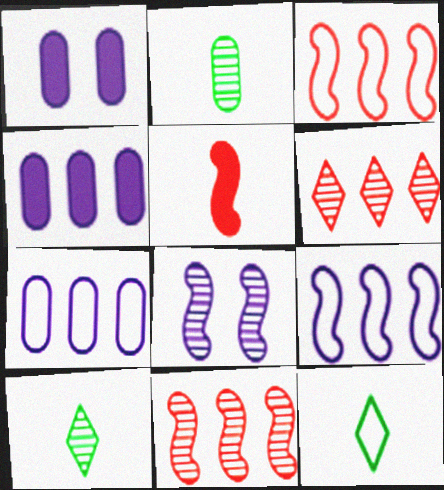[[1, 3, 10], 
[1, 11, 12], 
[2, 6, 8]]